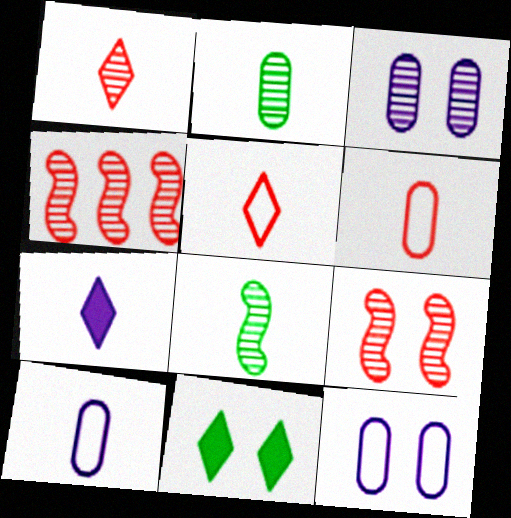[[4, 10, 11], 
[6, 7, 8], 
[9, 11, 12]]